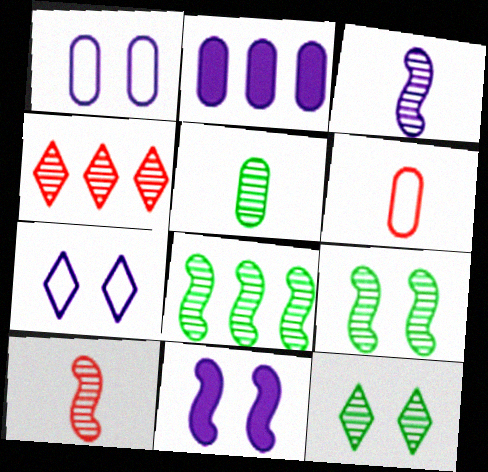[[2, 3, 7], 
[5, 8, 12]]